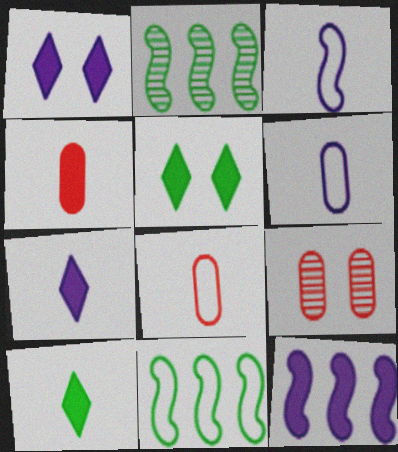[[1, 2, 8], 
[4, 5, 12], 
[7, 9, 11]]